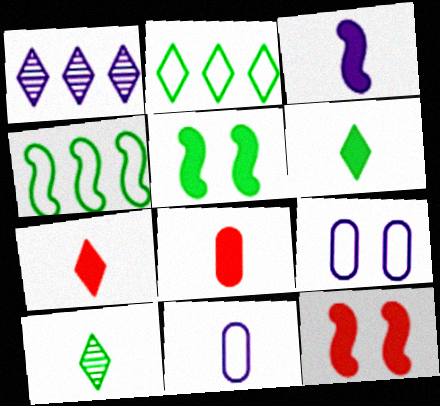[[1, 3, 9], 
[3, 6, 8]]